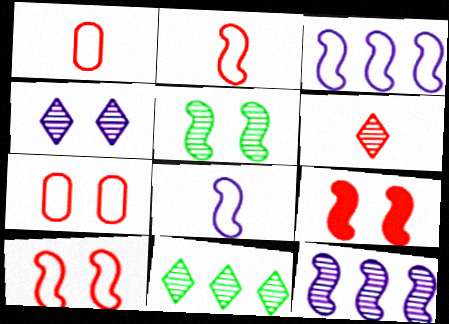[[4, 6, 11]]